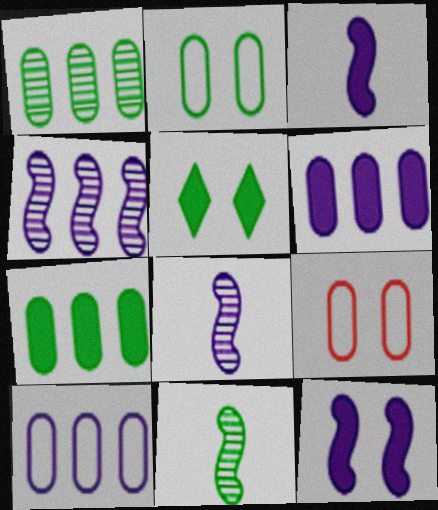[]